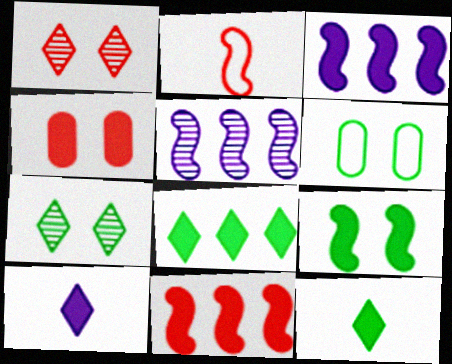[[2, 5, 9], 
[3, 4, 12], 
[6, 7, 9]]